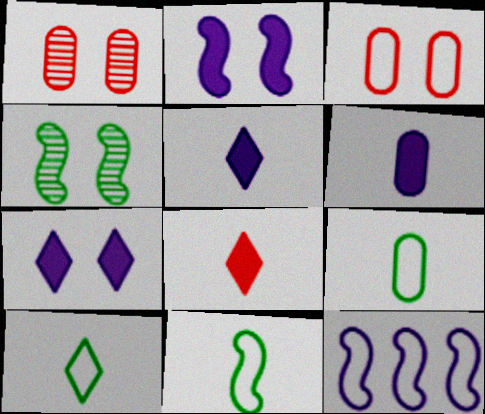[[3, 4, 7], 
[3, 10, 12], 
[9, 10, 11]]